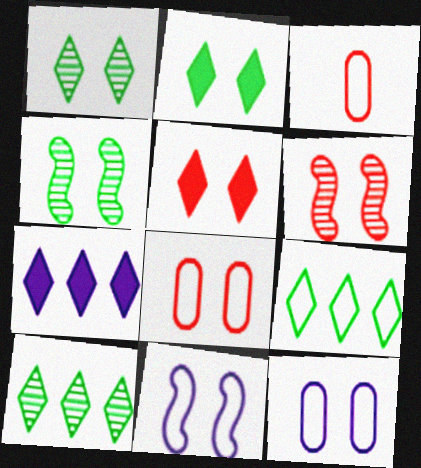[[2, 6, 12], 
[3, 4, 7], 
[3, 9, 11], 
[4, 5, 12], 
[5, 6, 8]]